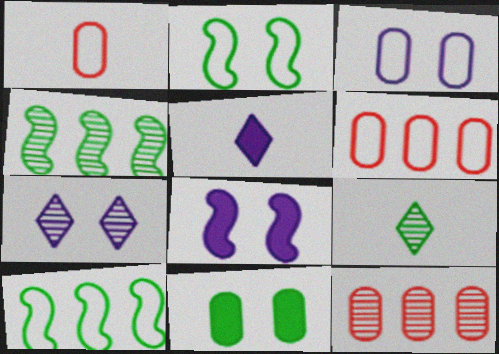[[2, 5, 12], 
[3, 7, 8], 
[6, 8, 9], 
[9, 10, 11]]